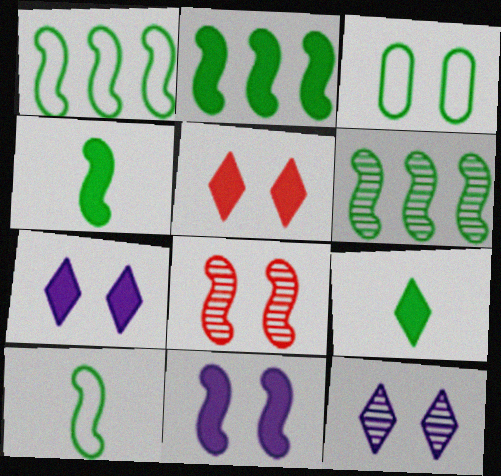[[1, 2, 6], 
[3, 6, 9], 
[3, 7, 8]]